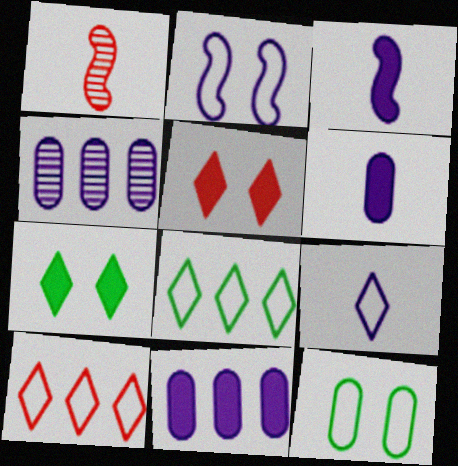[]